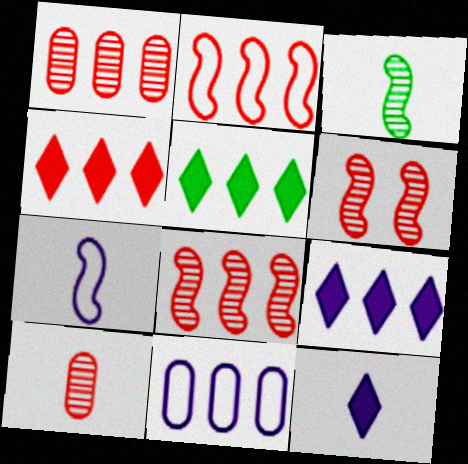[[1, 2, 4], 
[4, 5, 9], 
[5, 8, 11]]